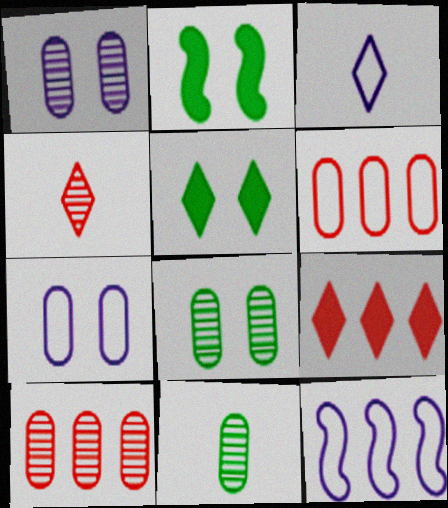[[1, 10, 11], 
[2, 3, 10], 
[3, 7, 12]]